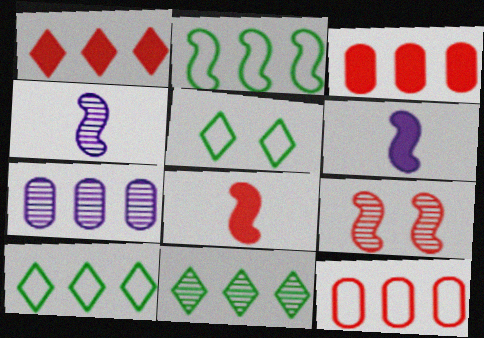[[1, 2, 7], 
[2, 6, 9], 
[3, 4, 5], 
[5, 7, 8]]